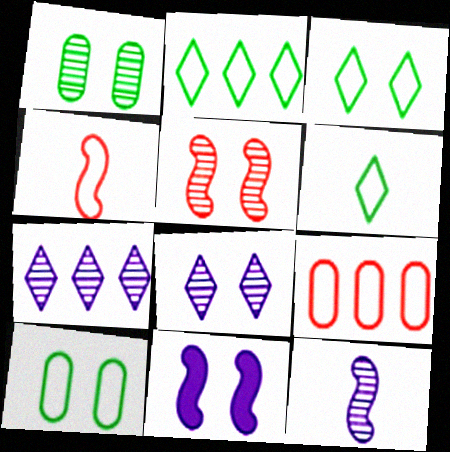[[1, 5, 8], 
[2, 3, 6]]